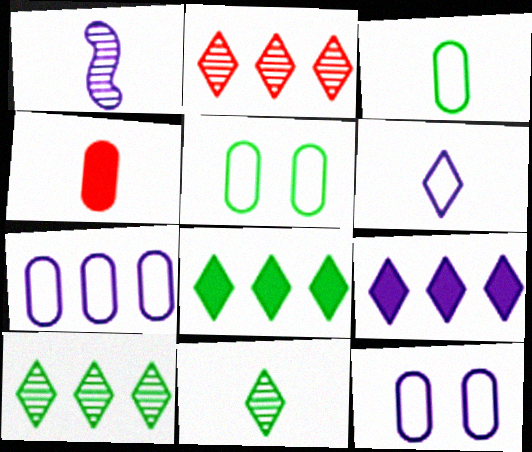[[1, 9, 12]]